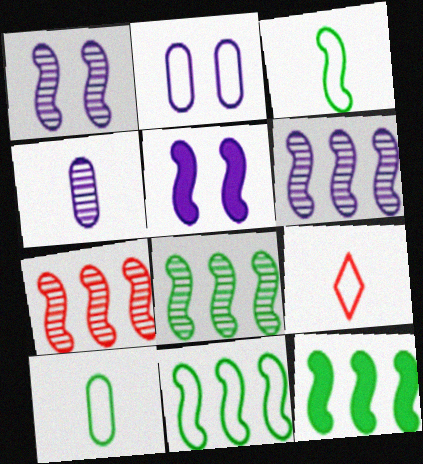[[2, 9, 11], 
[3, 5, 7], 
[6, 7, 8], 
[8, 11, 12]]